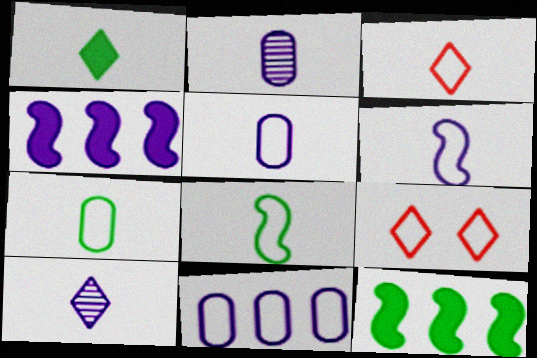[[1, 3, 10], 
[2, 9, 12], 
[3, 5, 8], 
[3, 6, 7], 
[8, 9, 11]]